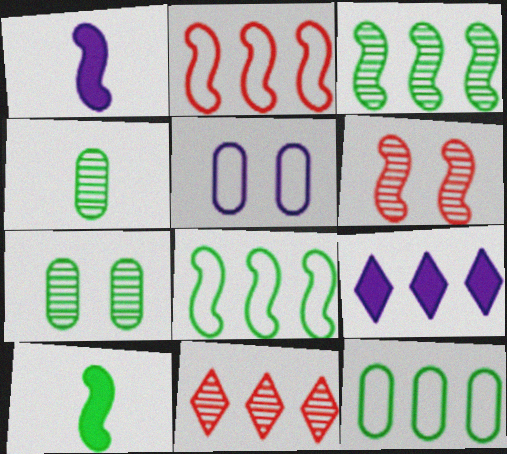[[1, 6, 8], 
[5, 10, 11]]